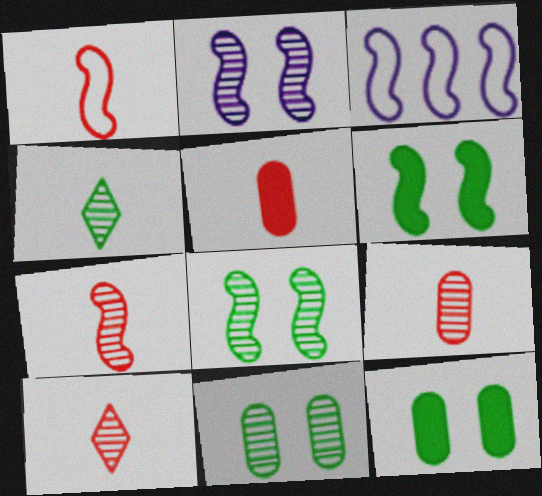[[1, 5, 10], 
[3, 6, 7], 
[3, 10, 12], 
[7, 9, 10]]